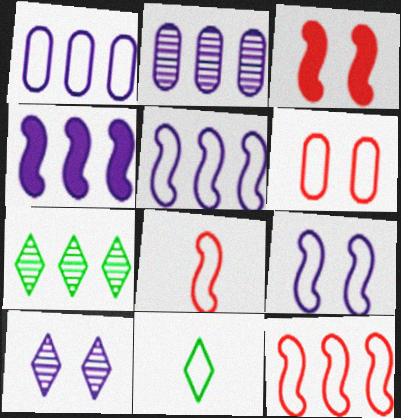[[2, 3, 11], 
[5, 6, 11]]